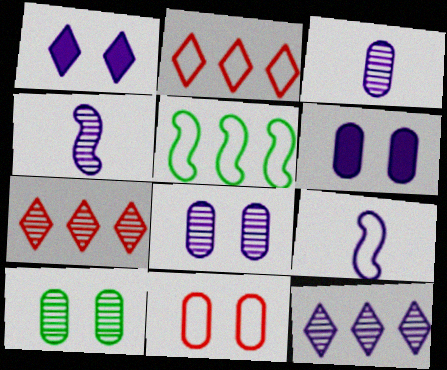[[4, 7, 10], 
[4, 8, 12], 
[6, 9, 12], 
[6, 10, 11]]